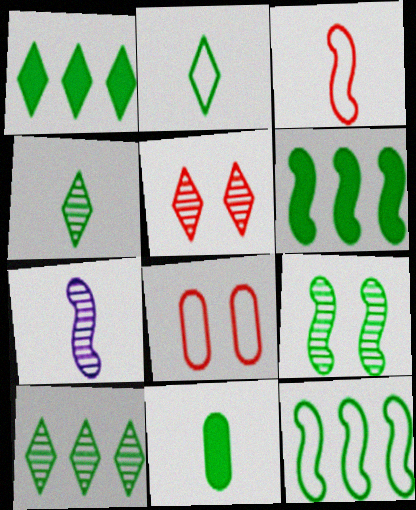[[1, 7, 8]]